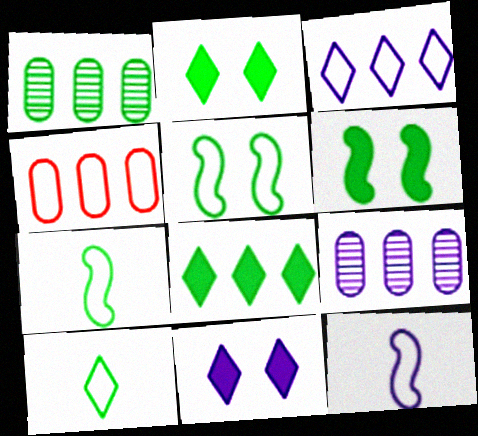[[1, 2, 7], 
[1, 6, 10], 
[9, 11, 12]]